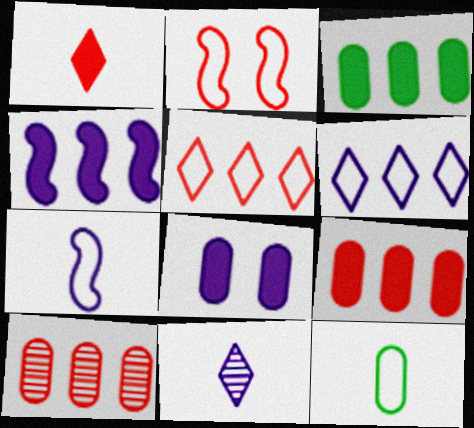[[1, 2, 10], 
[2, 3, 11], 
[2, 6, 12], 
[8, 10, 12]]